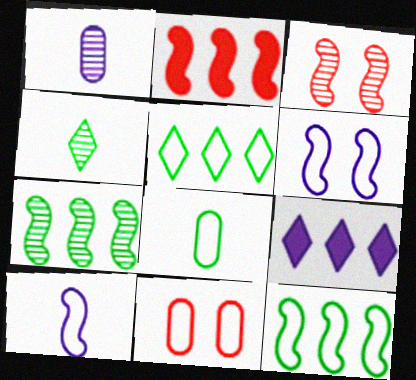[[1, 6, 9], 
[3, 8, 9], 
[5, 10, 11]]